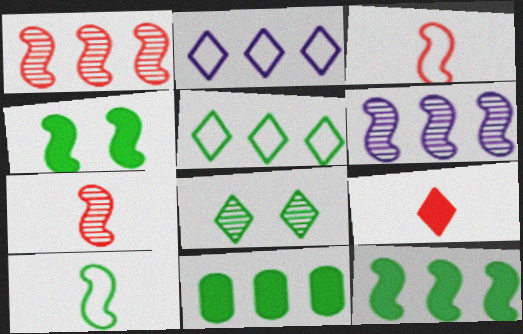[[1, 2, 11], 
[2, 8, 9], 
[3, 4, 6], 
[8, 10, 11]]